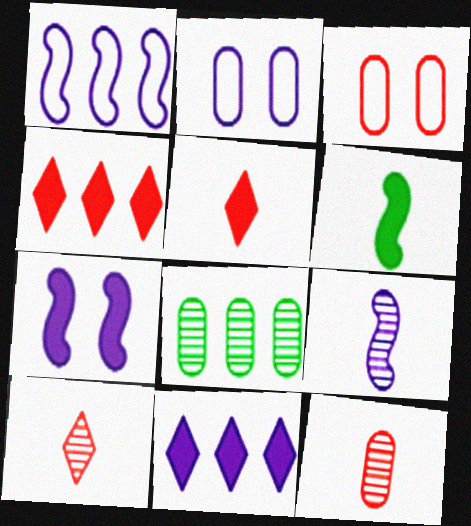[[1, 4, 8], 
[1, 7, 9], 
[2, 9, 11]]